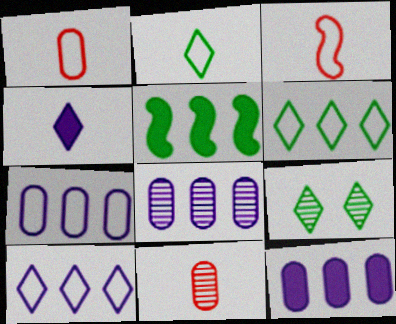[[3, 9, 12], 
[7, 8, 12]]